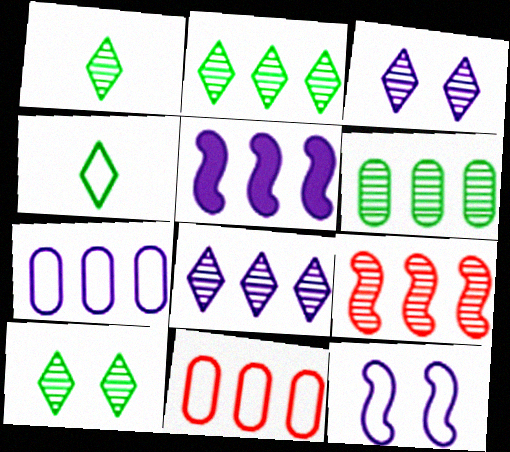[[1, 2, 10], 
[2, 5, 11], 
[4, 11, 12], 
[5, 7, 8], 
[6, 8, 9]]